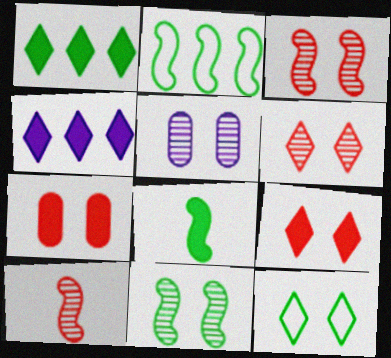[[2, 8, 11], 
[4, 7, 8], 
[5, 6, 11]]